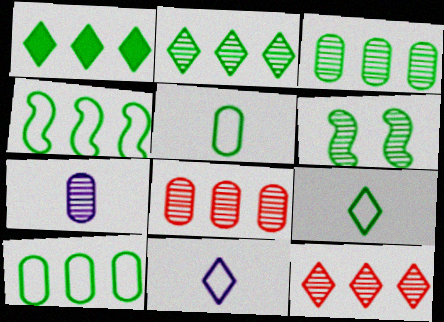[[1, 3, 4], 
[1, 5, 6], 
[6, 7, 12]]